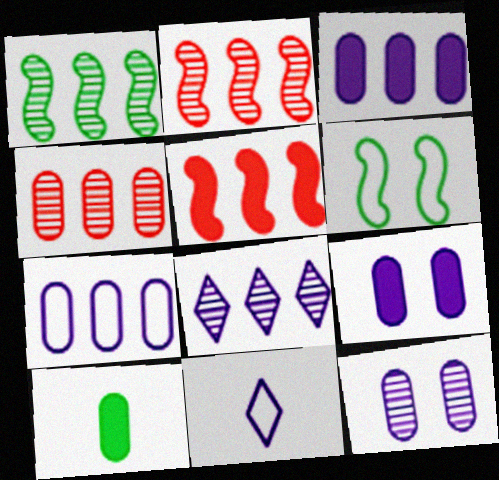[[1, 4, 8]]